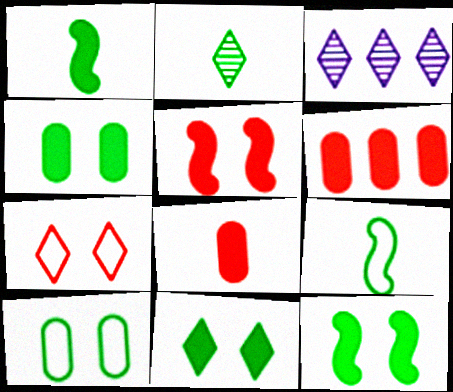[[4, 11, 12]]